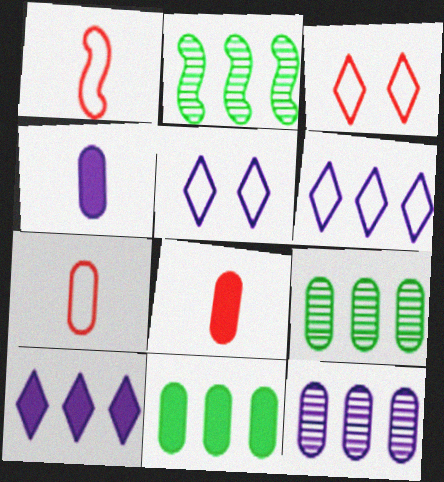[[2, 3, 4], 
[2, 5, 8]]